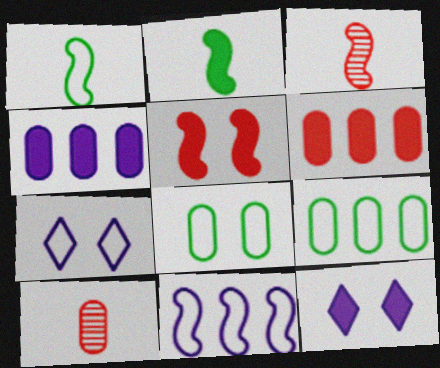[[2, 6, 12], 
[3, 9, 12], 
[4, 8, 10]]